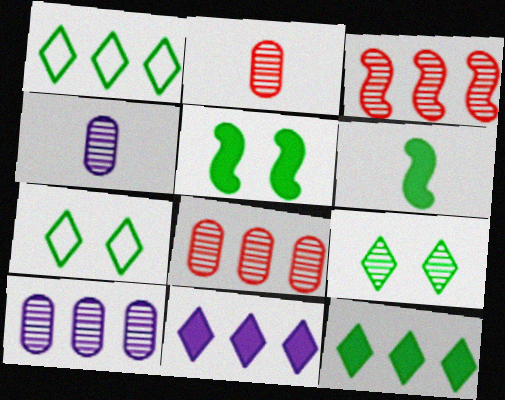[[3, 4, 9]]